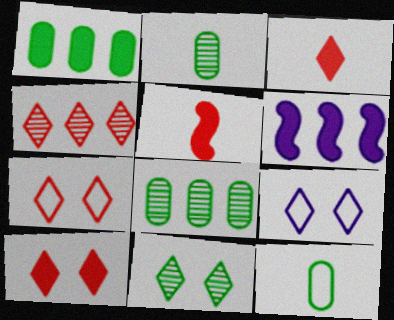[[2, 6, 7], 
[3, 4, 7], 
[5, 8, 9], 
[9, 10, 11]]